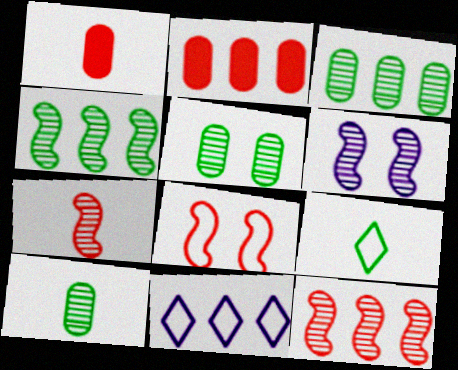[[2, 4, 11], 
[2, 6, 9], 
[3, 5, 10], 
[4, 6, 7]]